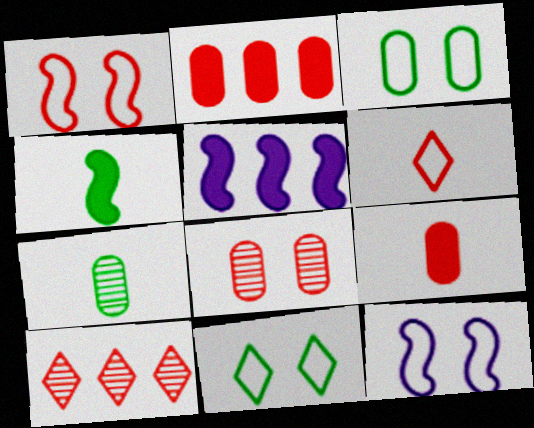[[1, 9, 10]]